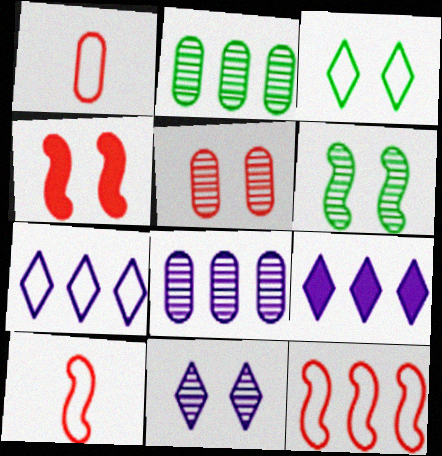[[1, 6, 9], 
[2, 9, 12], 
[5, 6, 11]]